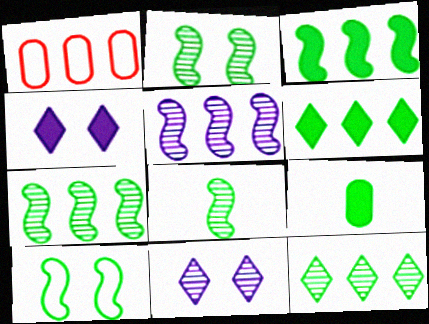[[1, 4, 8], 
[1, 5, 6], 
[2, 7, 8], 
[3, 8, 10], 
[9, 10, 12]]